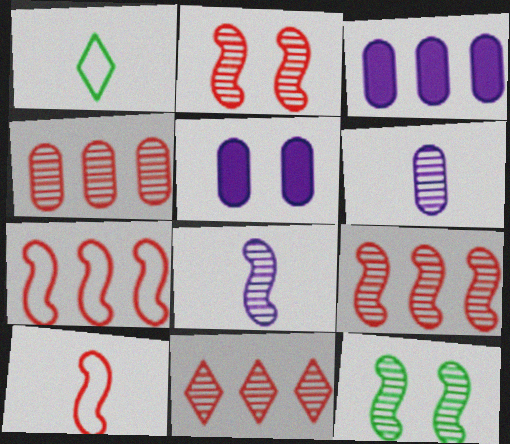[[1, 2, 3], 
[1, 5, 9], 
[4, 9, 11], 
[6, 11, 12], 
[8, 9, 12]]